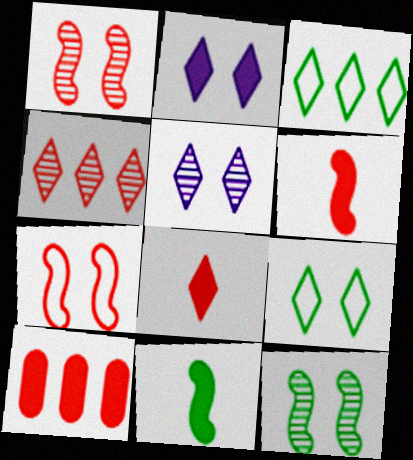[[2, 10, 11], 
[3, 5, 8]]